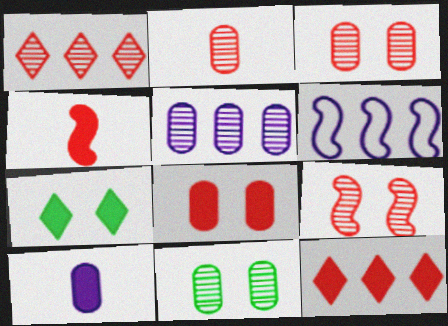[[1, 2, 9], 
[2, 5, 11], 
[2, 6, 7], 
[4, 8, 12]]